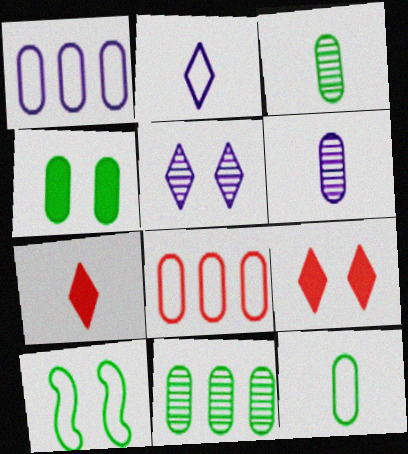[[2, 8, 10], 
[4, 6, 8], 
[4, 11, 12]]